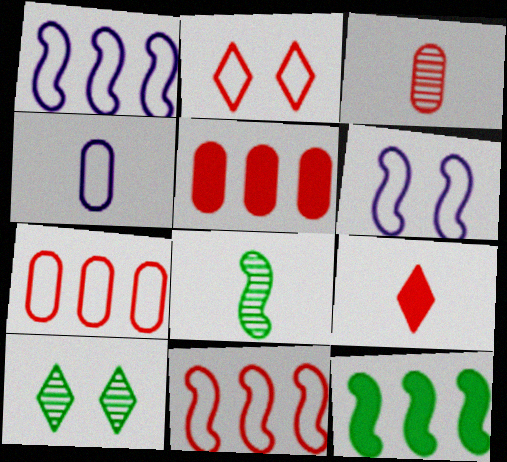[[4, 8, 9]]